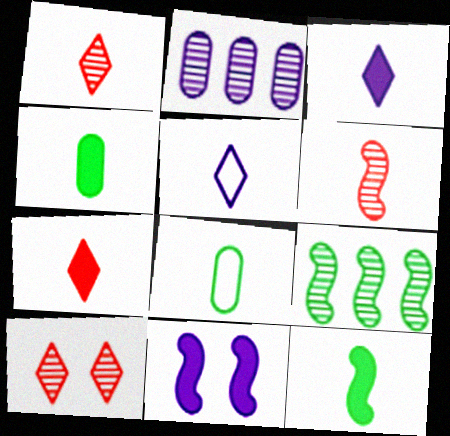[[2, 5, 11], 
[3, 6, 8], 
[4, 5, 6]]